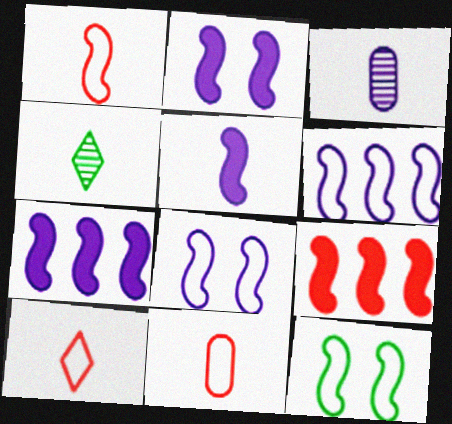[[1, 6, 12], 
[1, 10, 11], 
[2, 5, 7], 
[4, 5, 11]]